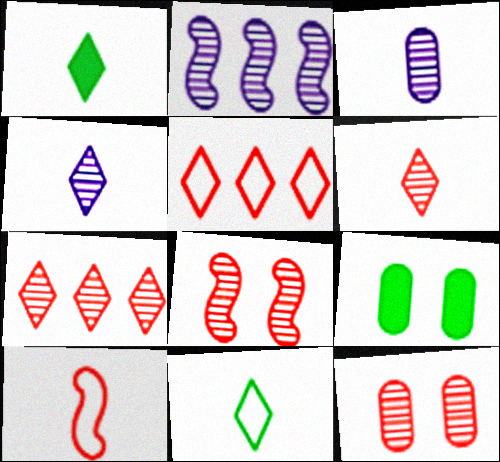[[1, 3, 10]]